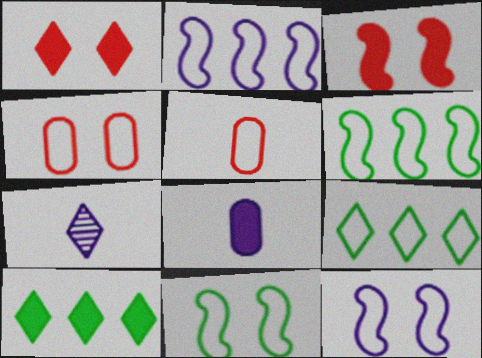[[1, 7, 9], 
[3, 8, 10], 
[5, 9, 12]]